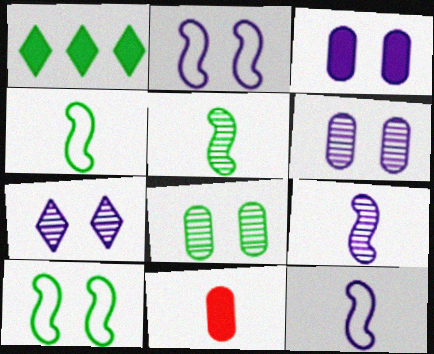[[1, 4, 8], 
[2, 3, 7]]